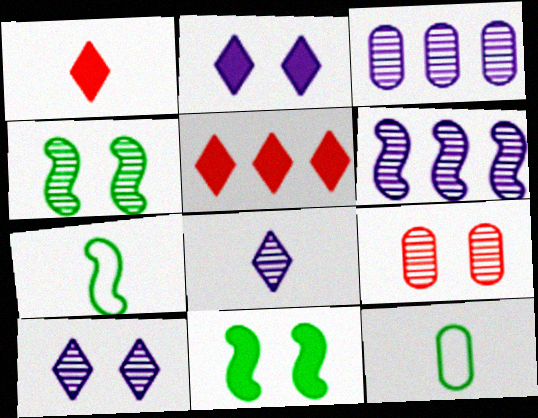[[4, 9, 10]]